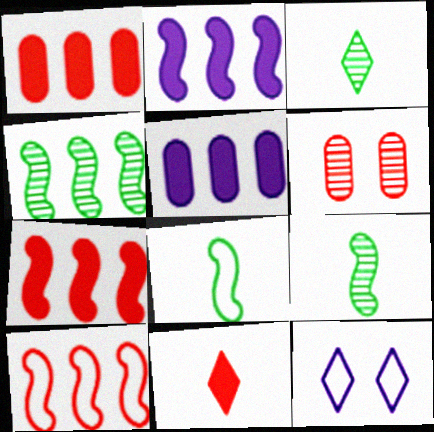[[1, 9, 12], 
[2, 4, 10], 
[6, 10, 11]]